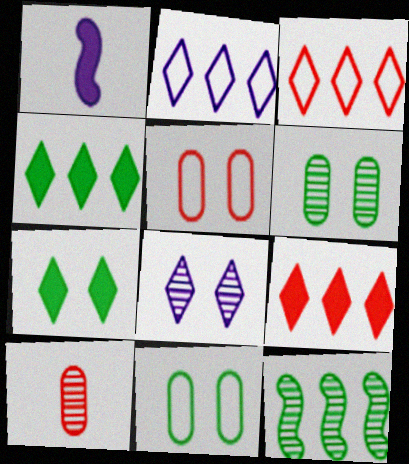[[1, 3, 6], 
[8, 10, 12]]